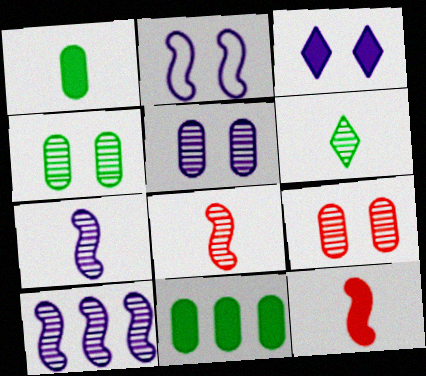[[2, 3, 5], 
[3, 11, 12], 
[4, 5, 9], 
[6, 9, 10]]